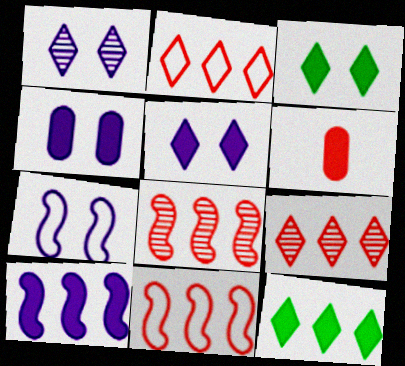[[1, 4, 7], 
[3, 6, 10]]